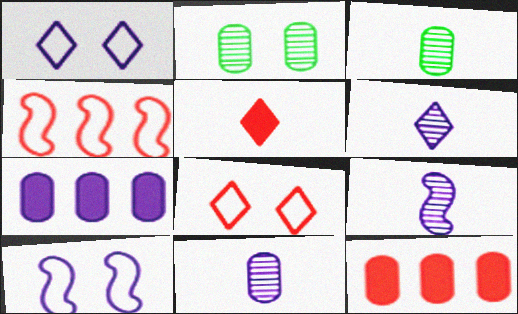[[1, 7, 9], 
[6, 7, 10], 
[6, 9, 11]]